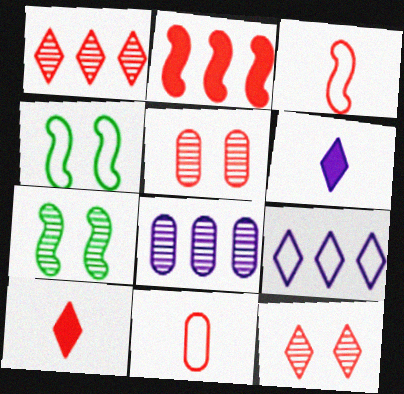[[2, 11, 12], 
[4, 8, 10], 
[4, 9, 11]]